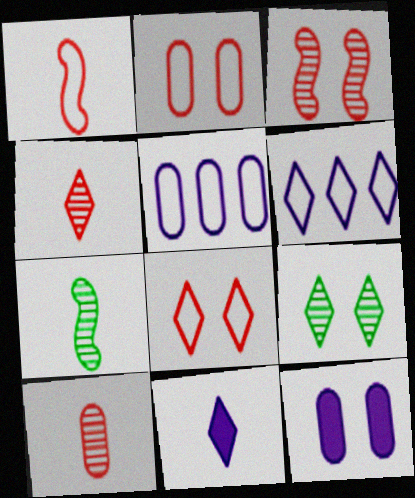[]